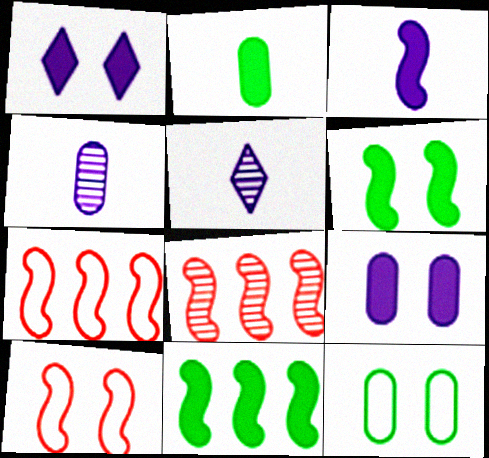[]